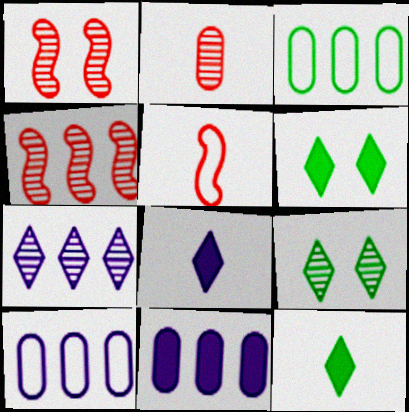[[1, 3, 8], 
[1, 10, 12], 
[5, 9, 11]]